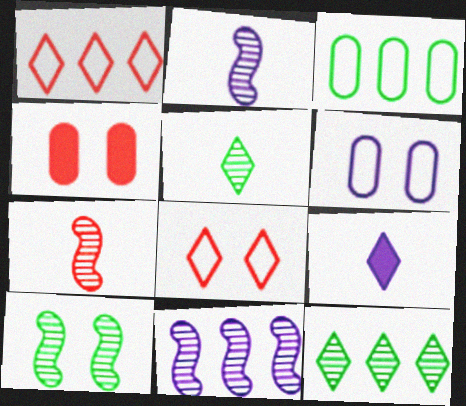[[1, 4, 7], 
[6, 9, 11], 
[7, 10, 11], 
[8, 9, 12]]